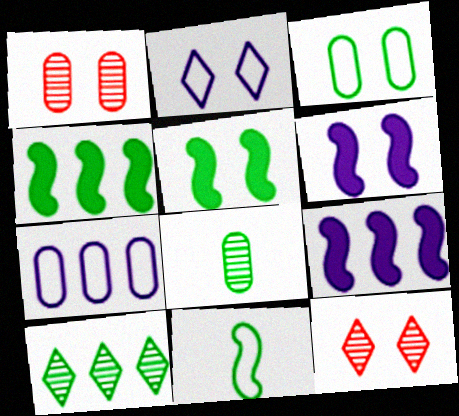[[1, 2, 5], 
[3, 6, 12]]